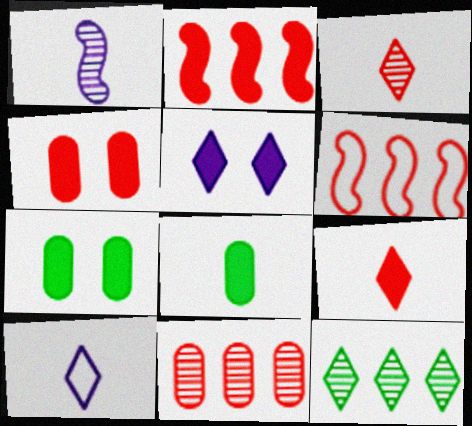[[2, 4, 9], 
[2, 5, 8], 
[3, 4, 6]]